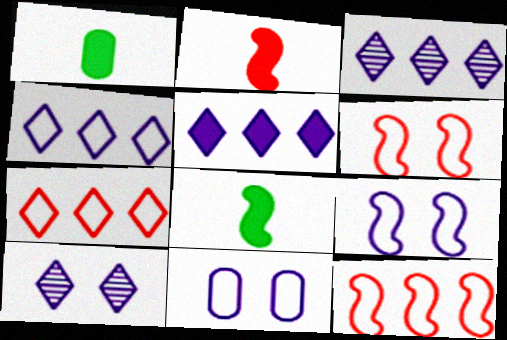[[1, 3, 6], 
[1, 10, 12], 
[3, 4, 5]]